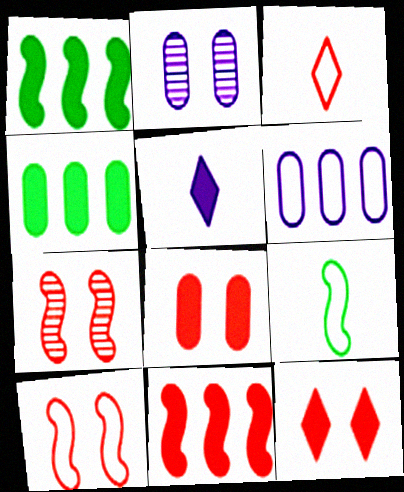[[1, 2, 3], 
[1, 5, 8]]